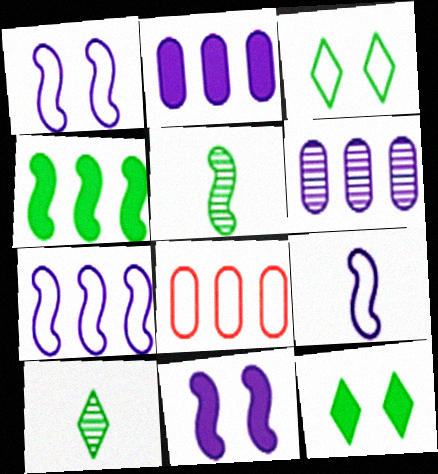[[1, 7, 9], 
[3, 8, 9], 
[8, 10, 11]]